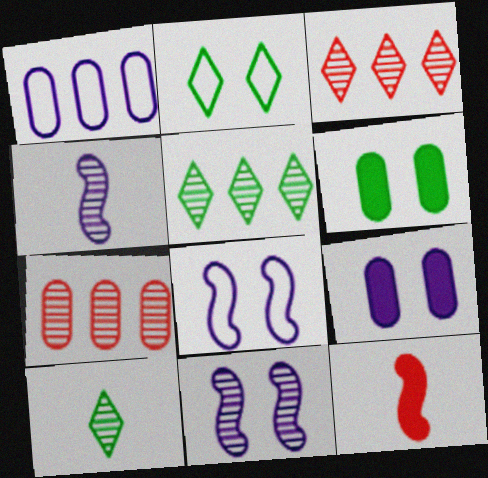[[7, 10, 11]]